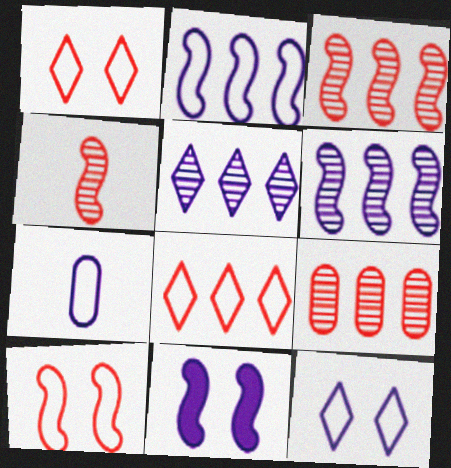[[2, 7, 12], 
[5, 7, 11]]